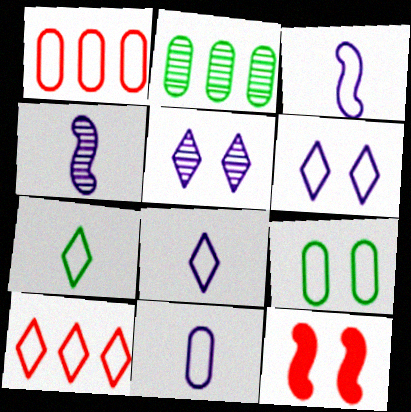[[1, 9, 11], 
[2, 8, 12], 
[3, 8, 11], 
[3, 9, 10], 
[5, 9, 12], 
[6, 7, 10]]